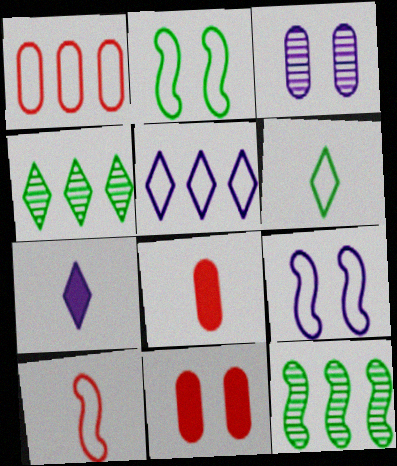[[1, 6, 9], 
[4, 8, 9]]